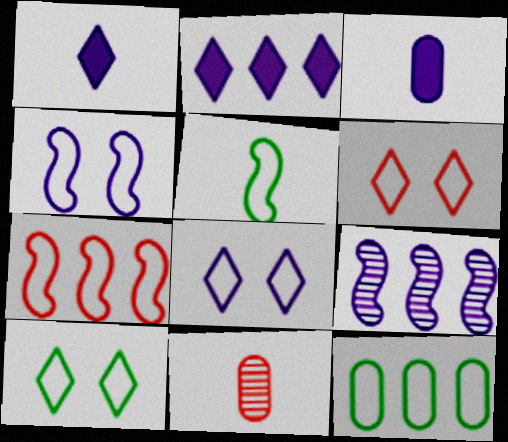[[1, 5, 11], 
[3, 8, 9], 
[4, 5, 7], 
[5, 10, 12], 
[6, 8, 10]]